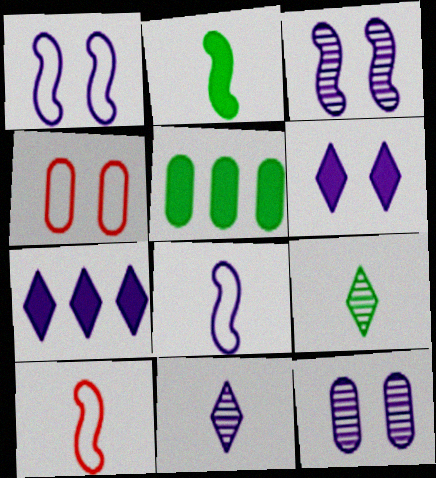[[1, 6, 12], 
[7, 8, 12]]